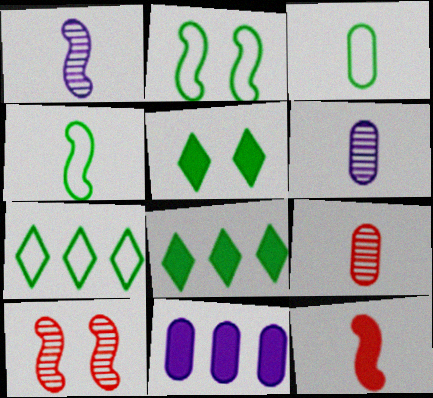[[1, 4, 12], 
[2, 3, 7], 
[5, 11, 12]]